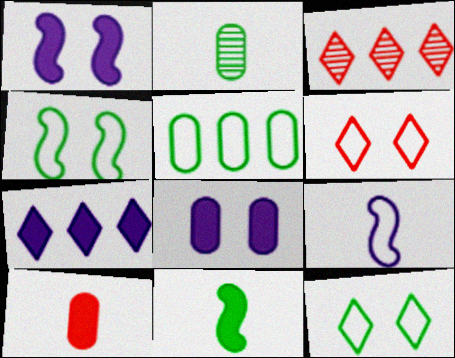[[5, 6, 9]]